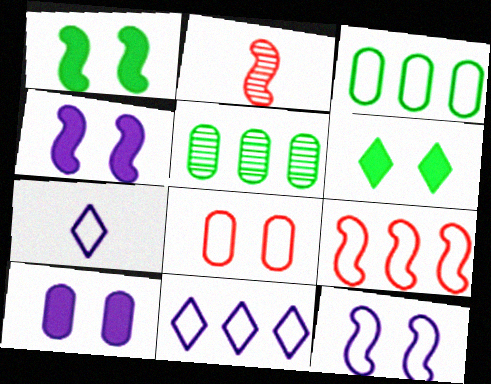[[3, 9, 11]]